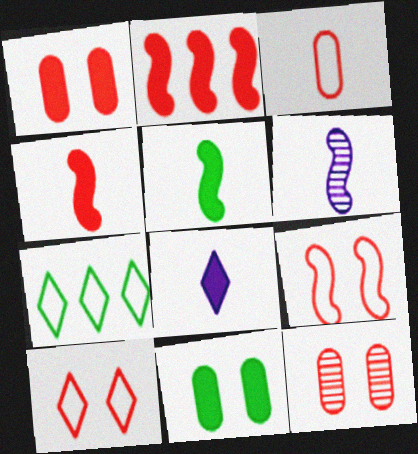[[1, 6, 7], 
[2, 8, 11]]